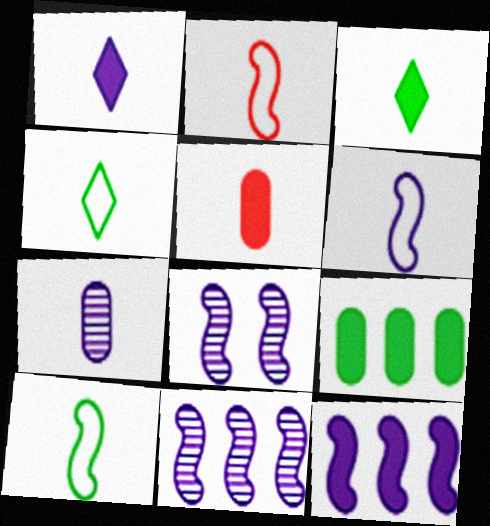[[1, 6, 7], 
[2, 3, 7], 
[2, 6, 10], 
[6, 8, 12]]